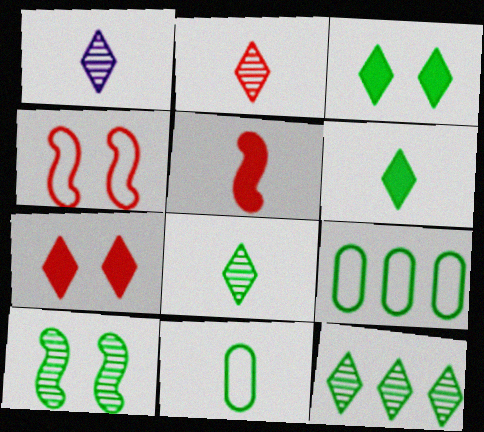[[1, 2, 8], 
[1, 5, 11], 
[6, 9, 10]]